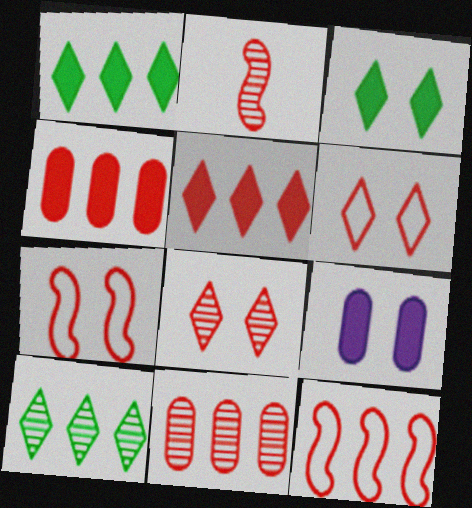[[2, 4, 6], 
[2, 8, 11], 
[5, 11, 12]]